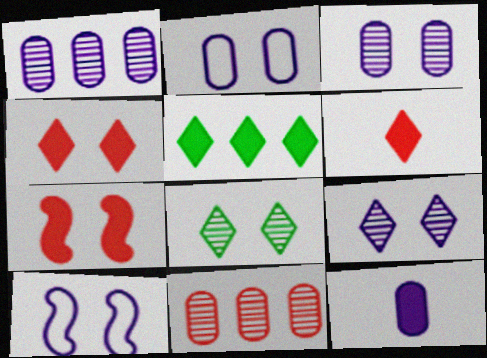[[1, 2, 12], 
[2, 7, 8], 
[5, 7, 12]]